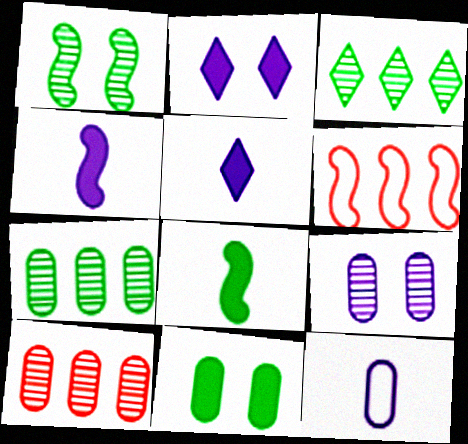[[1, 4, 6], 
[10, 11, 12]]